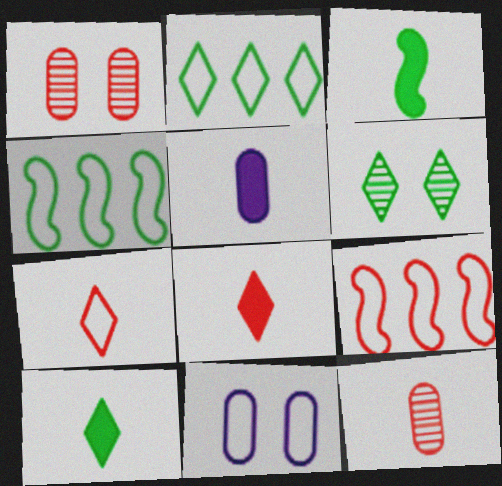[[1, 8, 9], 
[2, 6, 10], 
[3, 5, 8], 
[4, 7, 11], 
[5, 6, 9]]